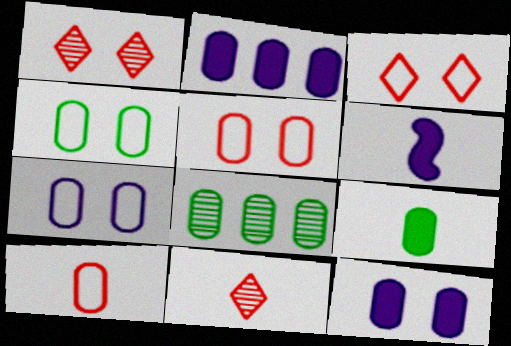[[3, 6, 8], 
[4, 5, 7], 
[4, 8, 9], 
[8, 10, 12]]